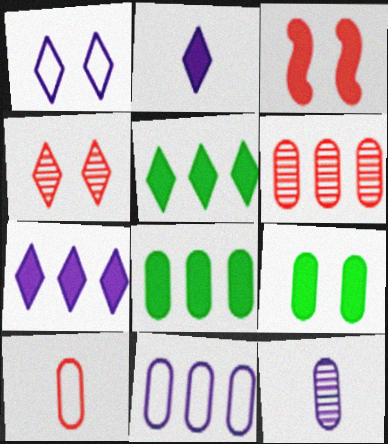[[2, 3, 8], 
[6, 8, 11]]